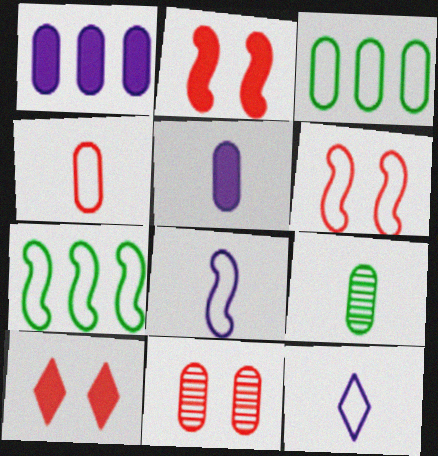[[3, 5, 11], 
[3, 6, 12], 
[4, 5, 9], 
[6, 7, 8], 
[6, 10, 11]]